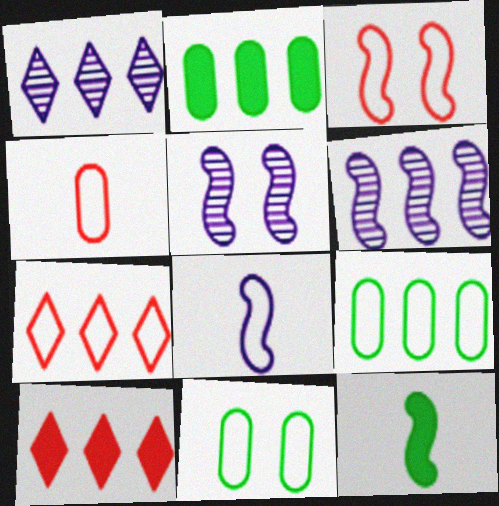[[2, 6, 7], 
[3, 4, 7], 
[3, 6, 12], 
[6, 9, 10], 
[7, 8, 11]]